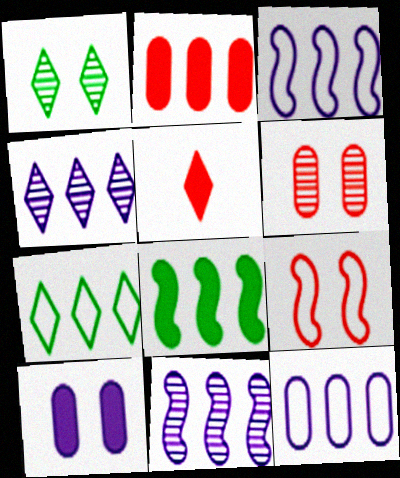[[1, 9, 10], 
[2, 7, 11], 
[5, 8, 10]]